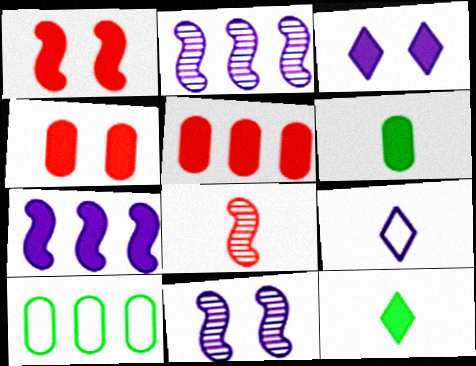[[3, 8, 10], 
[4, 7, 12], 
[6, 8, 9]]